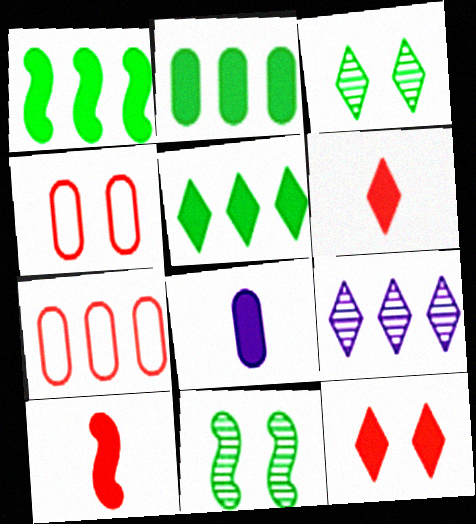[[1, 2, 5], 
[1, 7, 9], 
[1, 8, 12]]